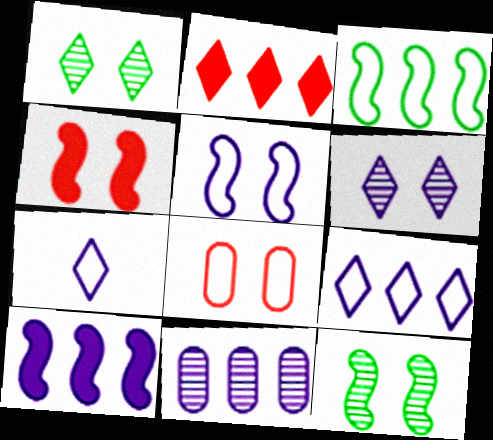[[1, 2, 7], 
[2, 3, 11], 
[3, 7, 8], 
[4, 5, 12], 
[9, 10, 11]]